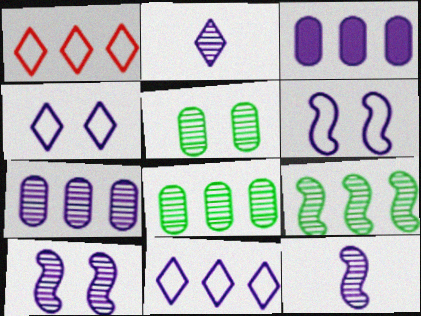[[1, 3, 9], 
[2, 3, 6], 
[2, 7, 10], 
[3, 4, 12]]